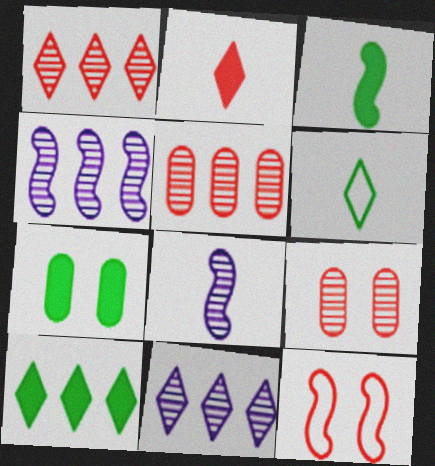[[2, 5, 12], 
[3, 4, 12], 
[3, 7, 10]]